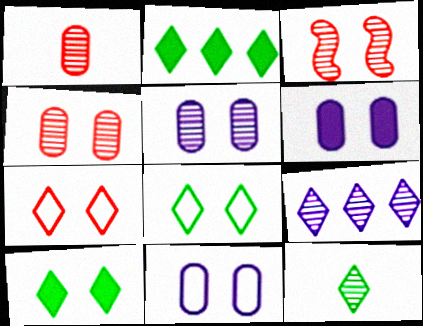[[2, 8, 12], 
[3, 6, 8], 
[3, 10, 11], 
[5, 6, 11]]